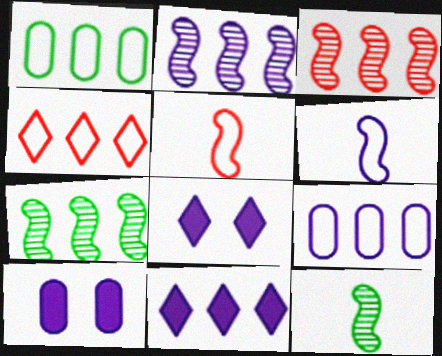[[1, 3, 11], 
[2, 3, 7], 
[2, 9, 11], 
[4, 10, 12]]